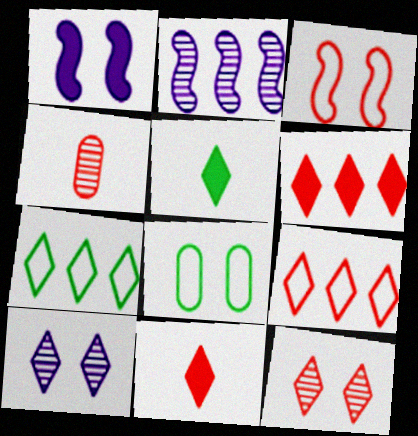[[1, 4, 7], 
[1, 8, 12], 
[2, 8, 11], 
[3, 4, 6], 
[5, 9, 10], 
[7, 10, 11], 
[9, 11, 12]]